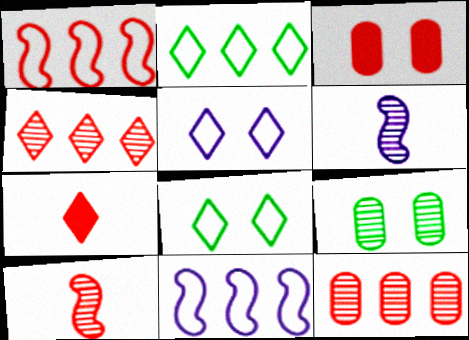[[2, 3, 6], 
[4, 6, 9], 
[7, 9, 11]]